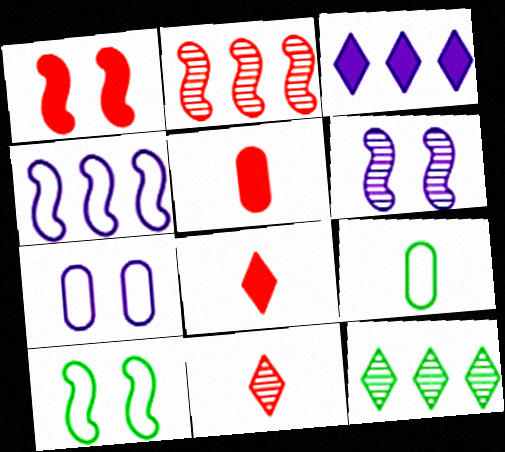[[1, 6, 10]]